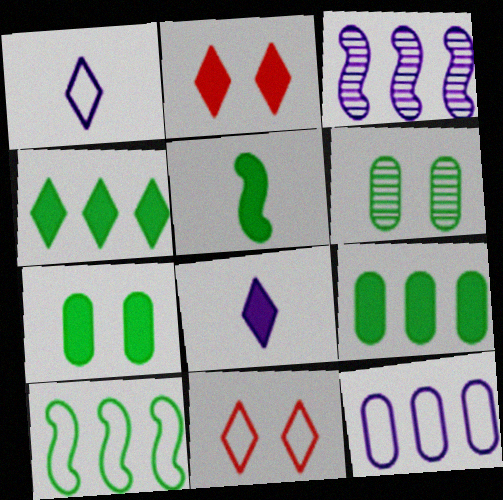[[2, 4, 8], 
[4, 5, 7]]